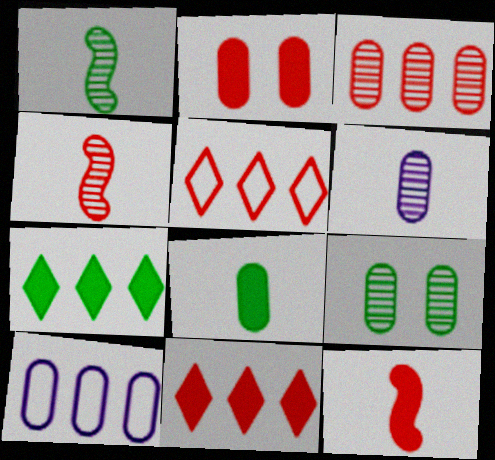[[2, 4, 5], 
[2, 11, 12], 
[3, 6, 9]]